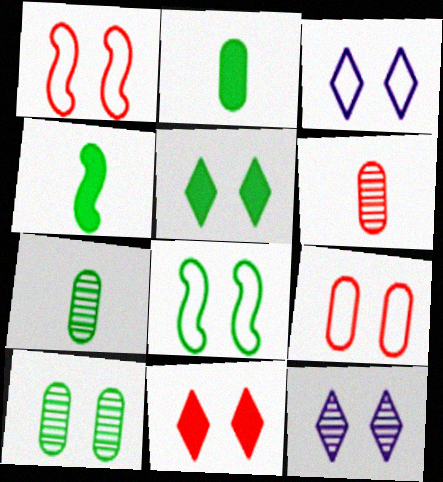[[3, 8, 9], 
[5, 8, 10]]